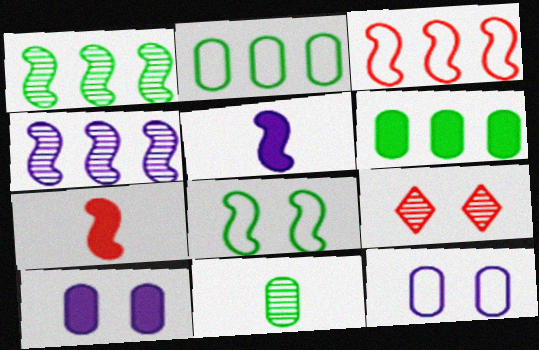[[2, 5, 9], 
[4, 7, 8], 
[4, 9, 11], 
[8, 9, 10]]